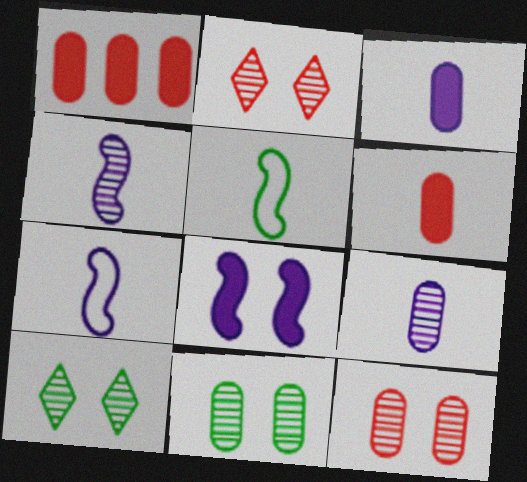[[1, 7, 10]]